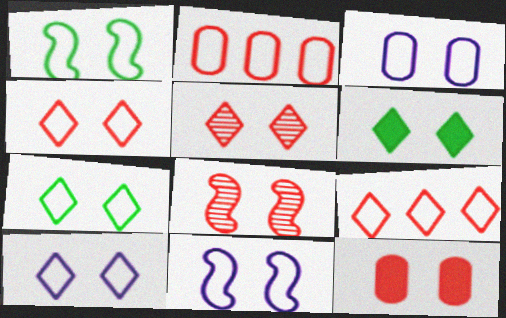[[1, 3, 4], 
[3, 6, 8], 
[3, 10, 11], 
[4, 7, 10], 
[4, 8, 12], 
[5, 6, 10]]